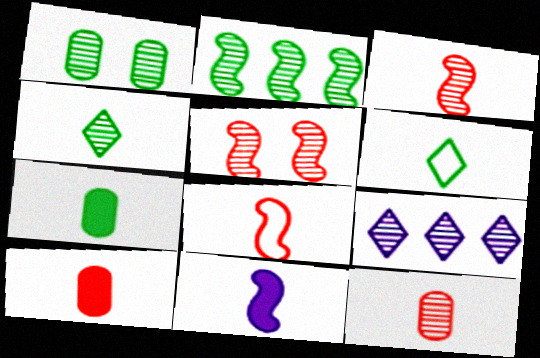[[1, 2, 4], 
[1, 3, 9], 
[6, 11, 12]]